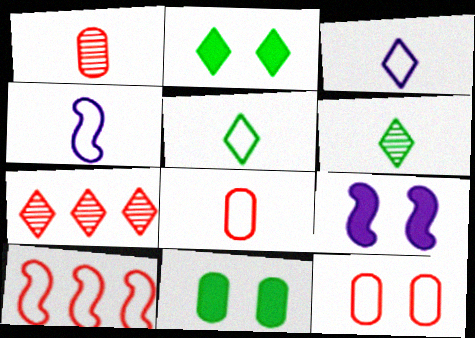[[2, 3, 7], 
[4, 5, 8], 
[4, 7, 11]]